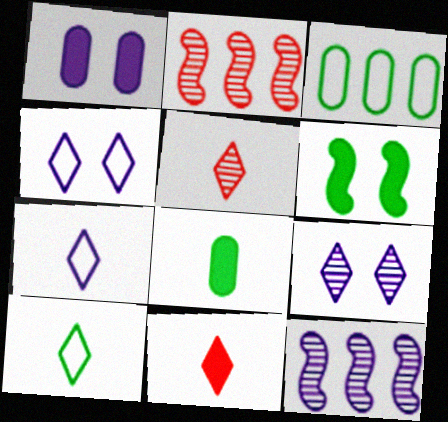[[1, 2, 10], 
[1, 7, 12], 
[2, 4, 8]]